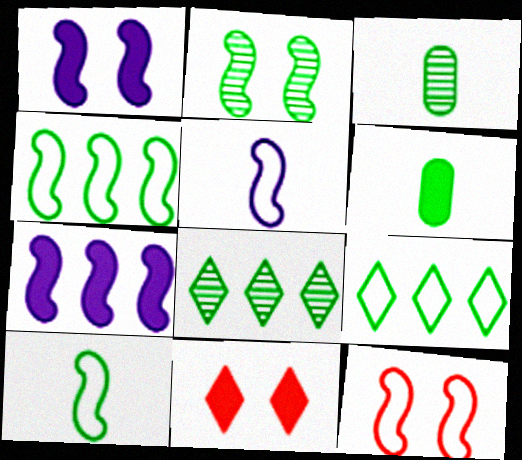[[1, 2, 12], 
[2, 3, 8], 
[2, 6, 9], 
[4, 5, 12], 
[6, 7, 11]]